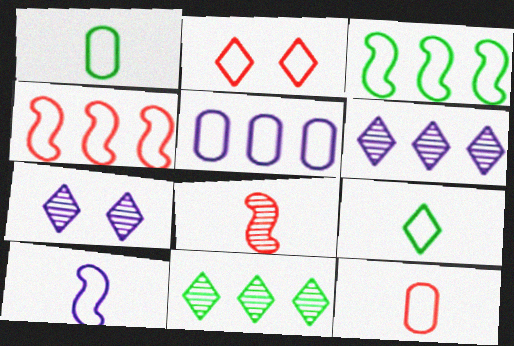[[2, 4, 12], 
[9, 10, 12]]